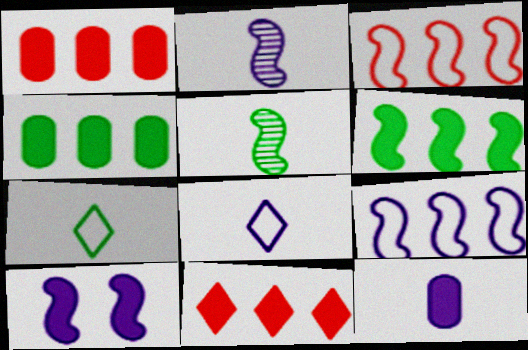[[2, 8, 12], 
[2, 9, 10], 
[3, 5, 10]]